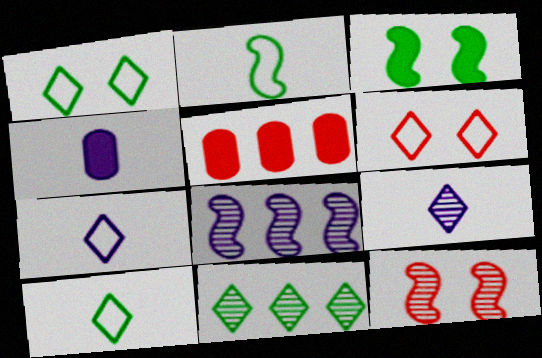[]